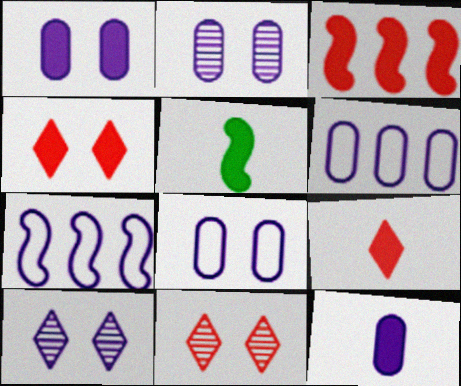[[1, 2, 8], 
[2, 6, 12], 
[5, 6, 11], 
[5, 9, 12], 
[7, 10, 12]]